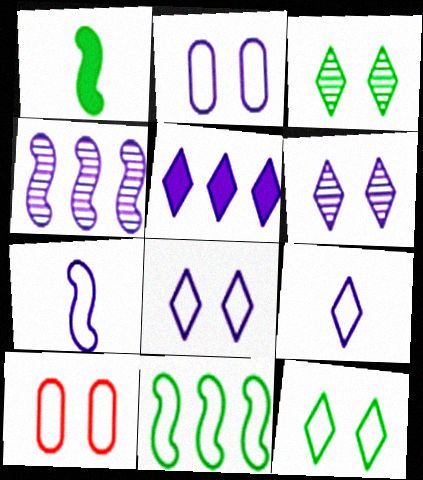[[5, 6, 9], 
[9, 10, 11]]